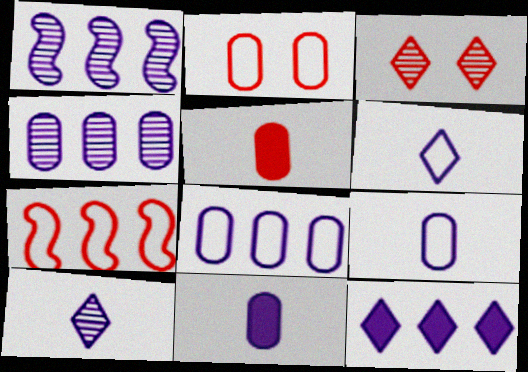[[1, 8, 12], 
[3, 5, 7]]